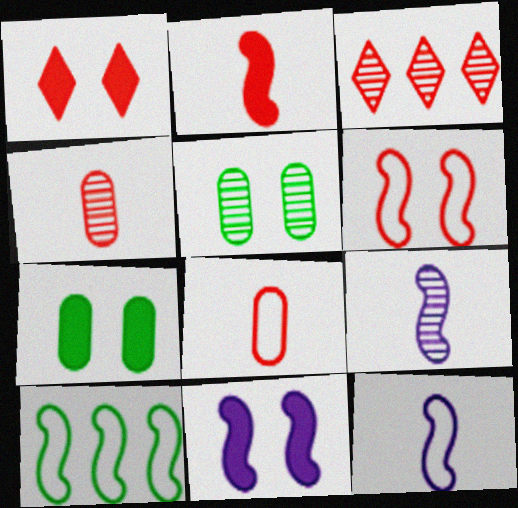[[1, 7, 11], 
[3, 5, 9], 
[3, 7, 12], 
[6, 10, 12]]